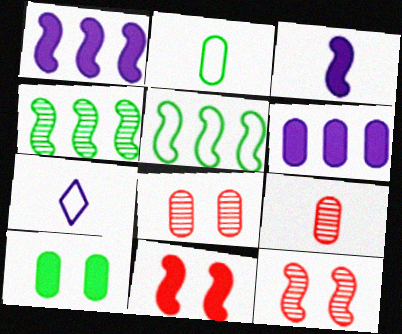[[2, 6, 8], 
[3, 5, 12]]